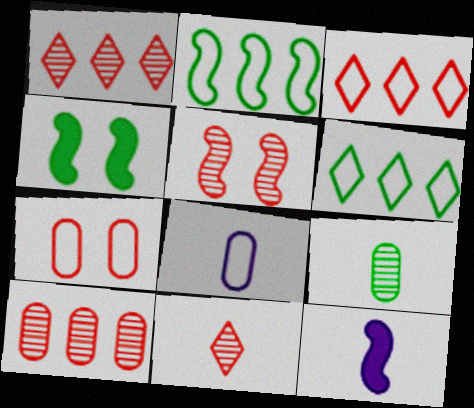[[1, 4, 8], 
[2, 5, 12], 
[4, 6, 9], 
[5, 10, 11]]